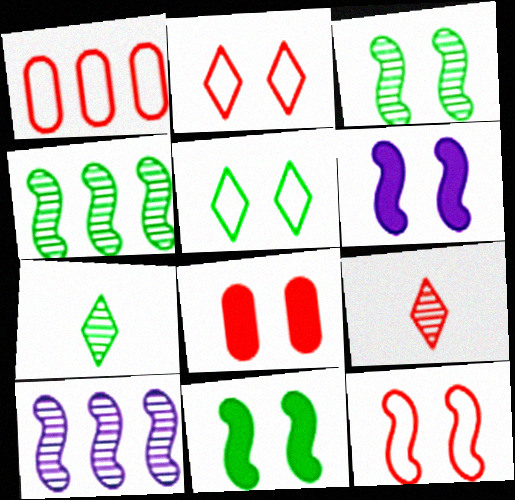[[1, 6, 7], 
[3, 6, 12]]